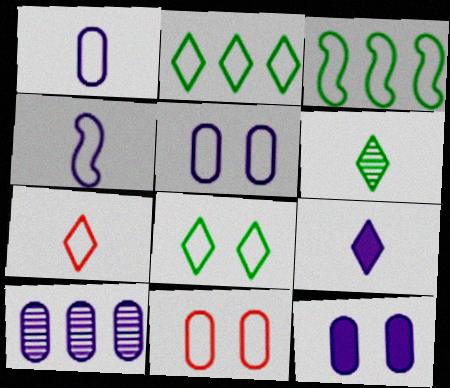[[1, 10, 12], 
[2, 4, 11], 
[3, 5, 7], 
[6, 7, 9]]